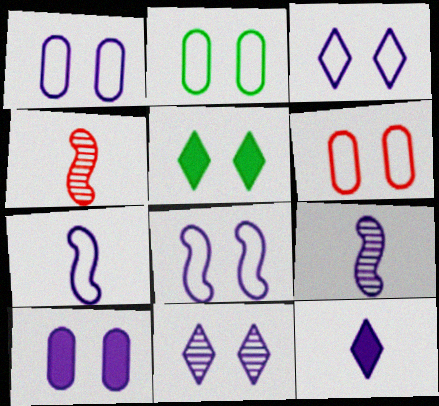[[1, 2, 6], 
[1, 3, 8], 
[8, 10, 11]]